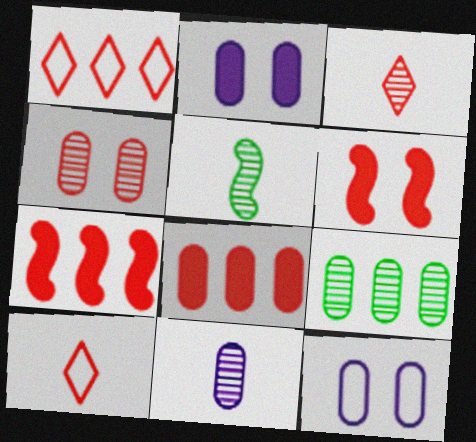[[1, 2, 5], 
[3, 5, 11], 
[4, 7, 10], 
[4, 9, 11]]